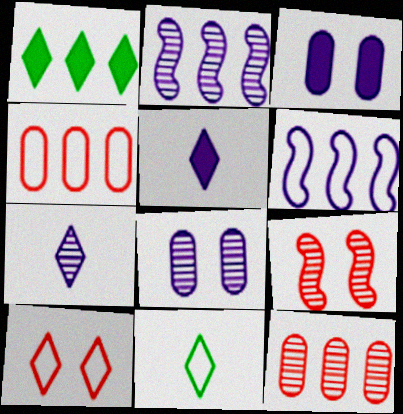[[1, 2, 4], 
[1, 6, 12], 
[1, 7, 10], 
[2, 7, 8], 
[3, 6, 7], 
[5, 6, 8]]